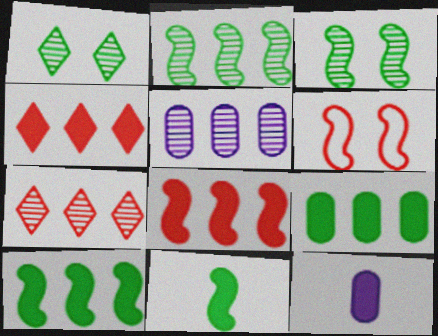[[2, 5, 7]]